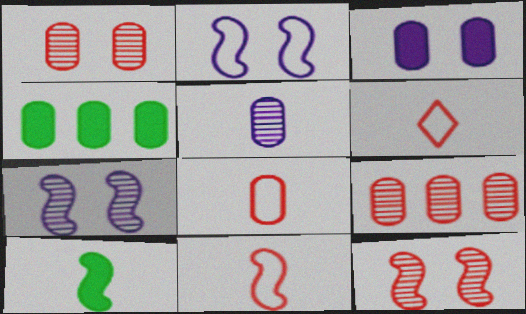[[4, 6, 7], 
[5, 6, 10], 
[6, 8, 11]]